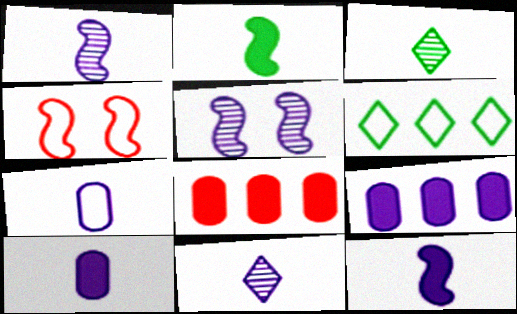[[3, 4, 9], 
[4, 6, 7], 
[7, 11, 12]]